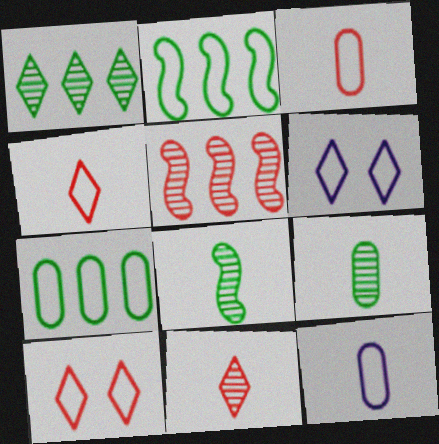[[2, 3, 6], 
[2, 10, 12]]